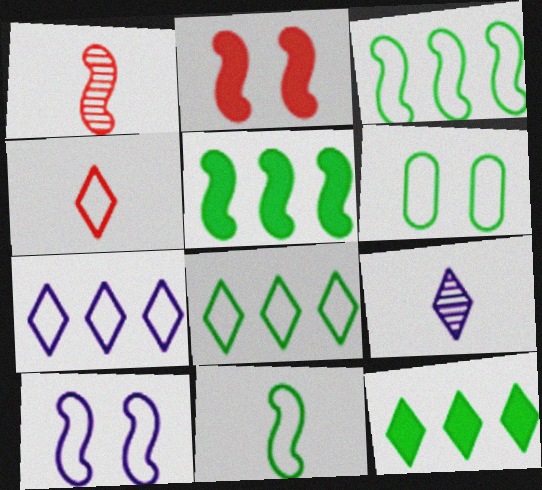[[1, 5, 10], 
[6, 8, 11]]